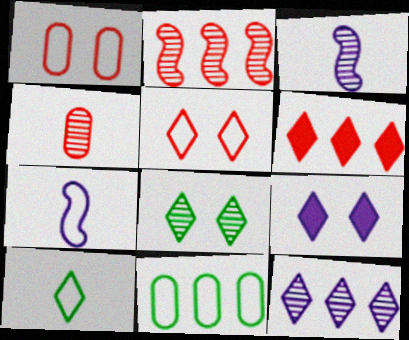[[5, 7, 11], 
[5, 8, 9]]